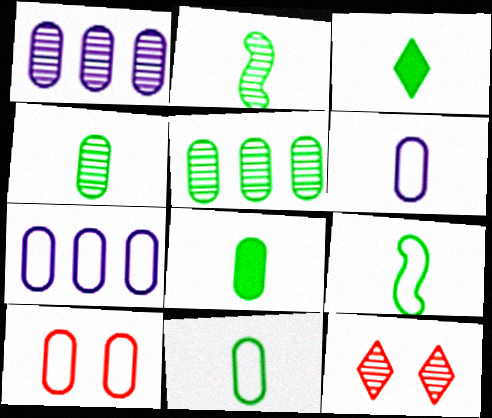[[1, 2, 12], 
[1, 8, 10], 
[2, 3, 11], 
[3, 4, 9], 
[4, 8, 11], 
[7, 10, 11]]